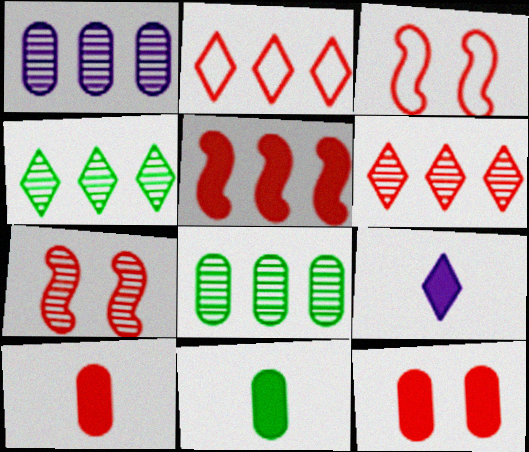[[2, 7, 10], 
[3, 6, 10], 
[3, 8, 9]]